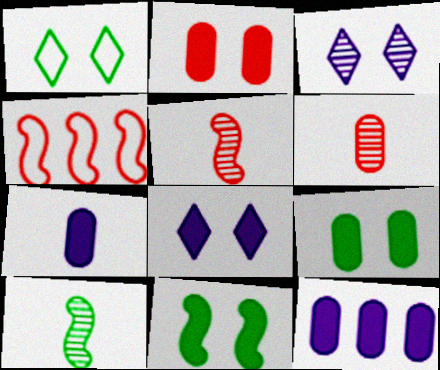[[1, 5, 12], 
[2, 8, 11]]